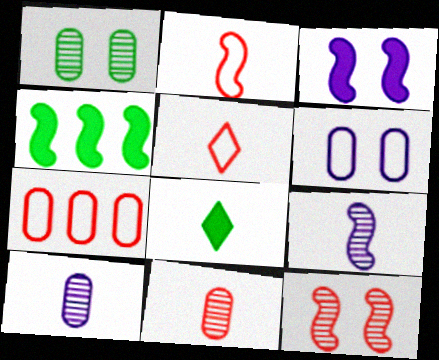[[2, 8, 10]]